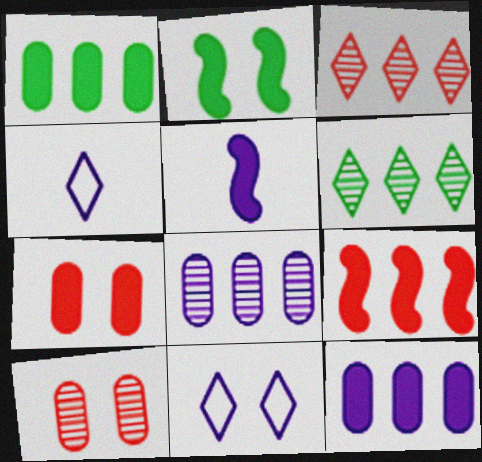[[2, 5, 9], 
[2, 10, 11], 
[5, 8, 11]]